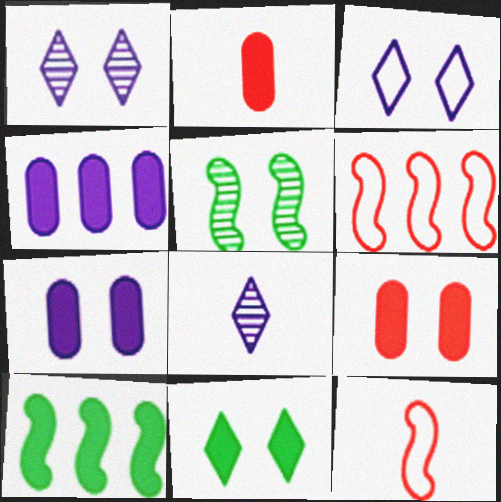[[3, 5, 9]]